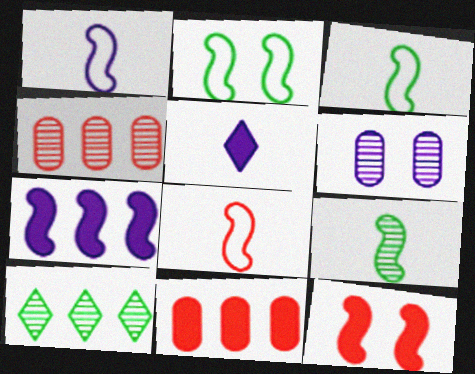[[1, 3, 8], 
[2, 4, 5]]